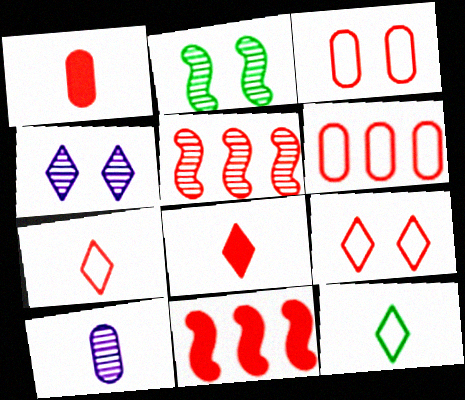[[1, 5, 9], 
[3, 5, 8]]